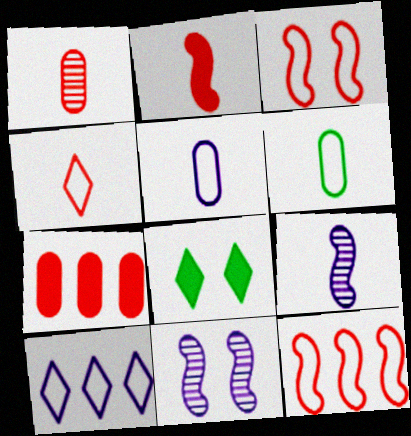[[1, 2, 4], 
[3, 6, 10]]